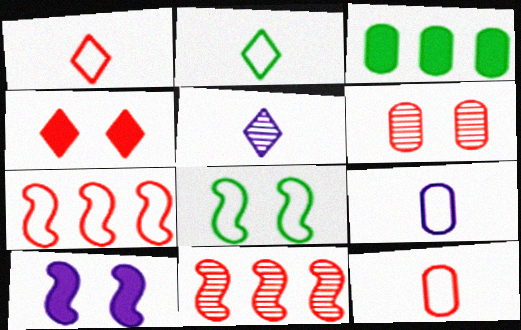[[3, 6, 9], 
[4, 11, 12]]